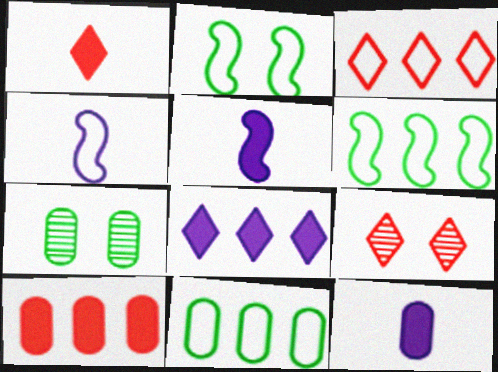[[1, 3, 9], 
[3, 5, 7], 
[5, 9, 11], 
[6, 9, 12]]